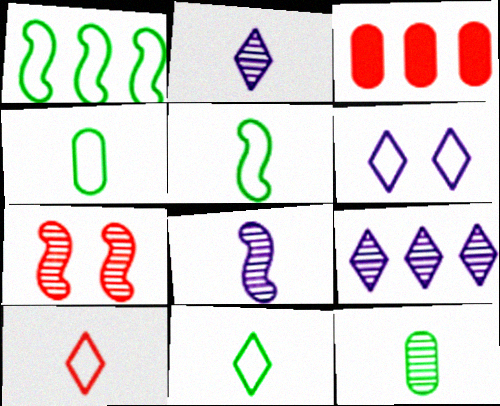[[1, 3, 9], 
[3, 7, 10], 
[4, 5, 11], 
[7, 9, 12]]